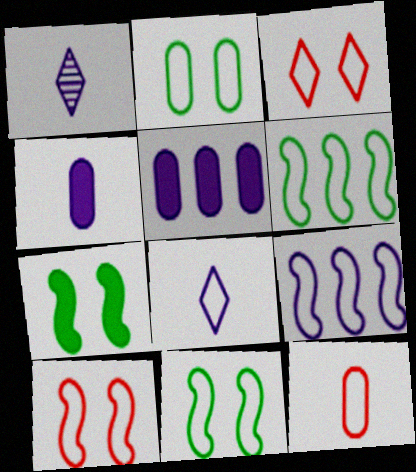[]